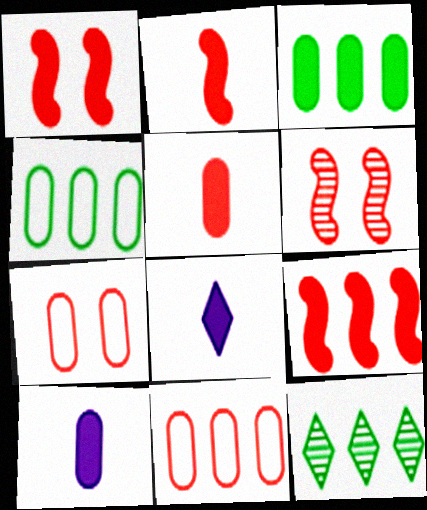[[1, 2, 9], 
[1, 3, 8], 
[4, 6, 8]]